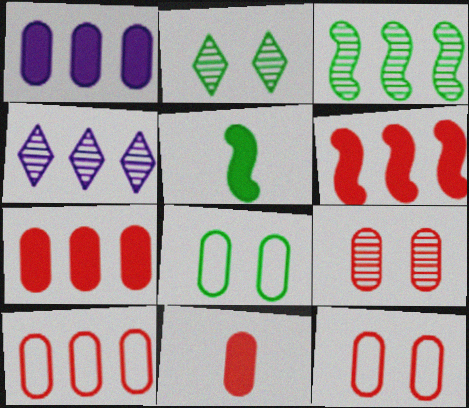[[4, 5, 12], 
[9, 10, 11]]